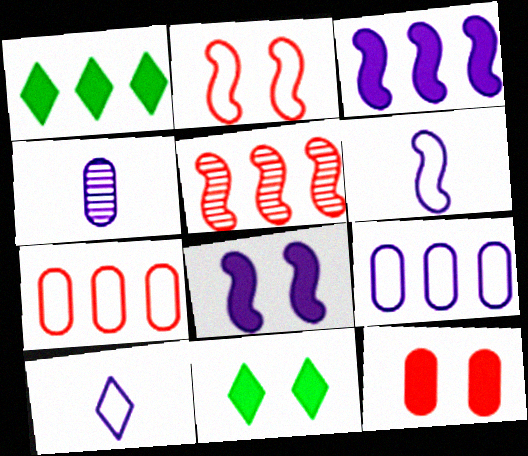[[1, 2, 4], 
[1, 5, 9], 
[8, 11, 12]]